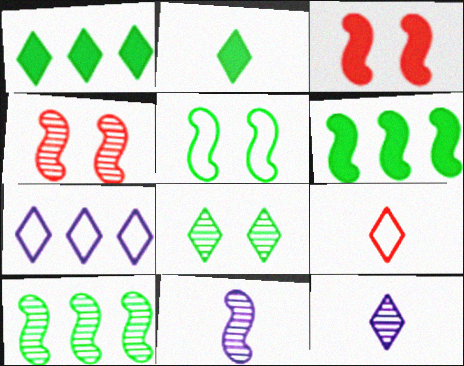[[2, 9, 12], 
[4, 10, 11]]